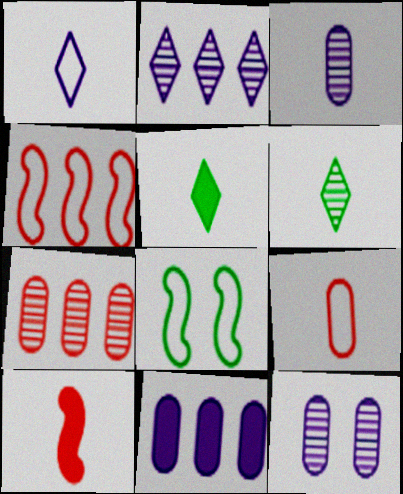[[4, 5, 12]]